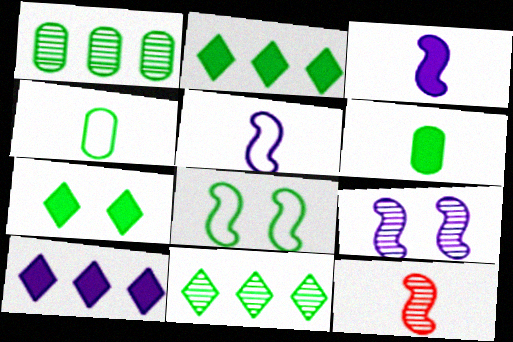[[6, 8, 11]]